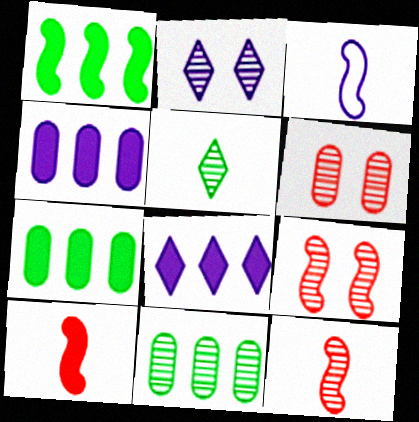[[1, 3, 9], 
[2, 3, 4], 
[2, 11, 12]]